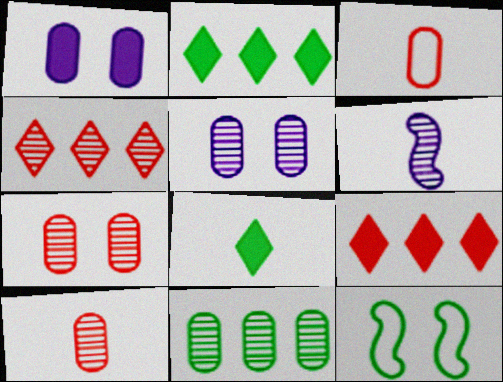[[1, 3, 11], 
[3, 6, 8], 
[5, 10, 11], 
[8, 11, 12]]